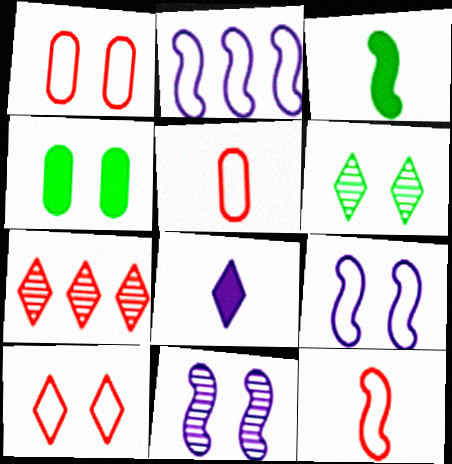[[4, 10, 11]]